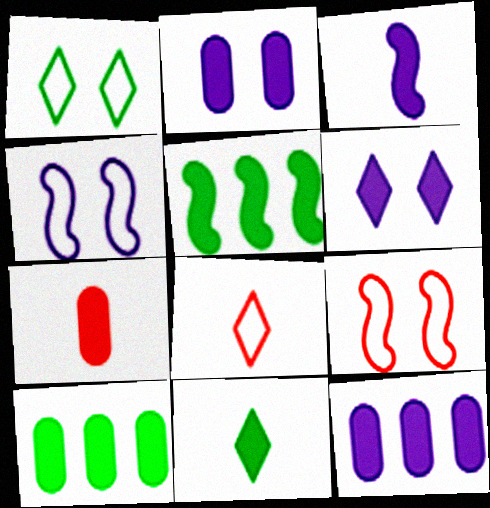[[2, 7, 10], 
[3, 6, 12], 
[3, 7, 11], 
[5, 6, 7]]